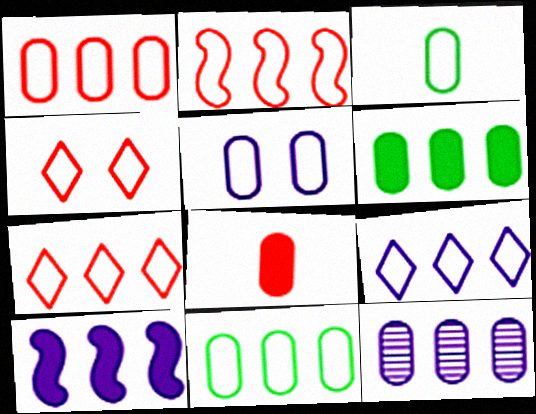[[1, 2, 7], 
[1, 3, 5], 
[1, 6, 12], 
[2, 9, 11], 
[9, 10, 12]]